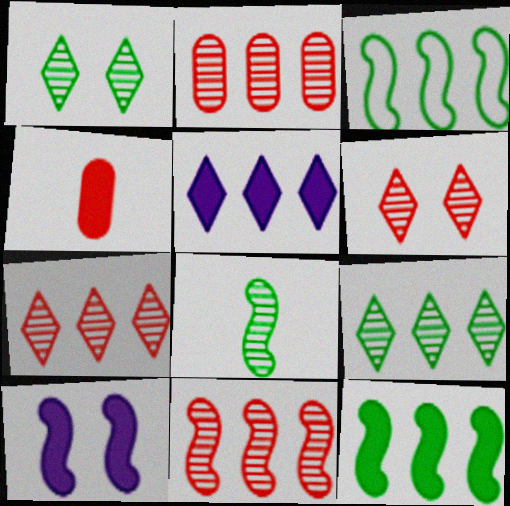[[2, 3, 5], 
[2, 7, 11]]